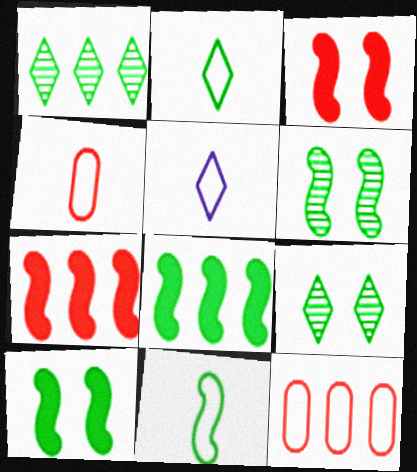[[4, 5, 11], 
[6, 8, 11]]